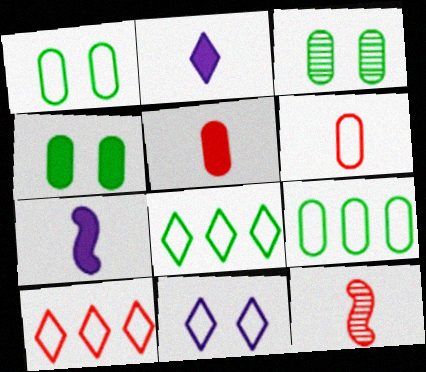[[1, 3, 4], 
[3, 7, 10]]